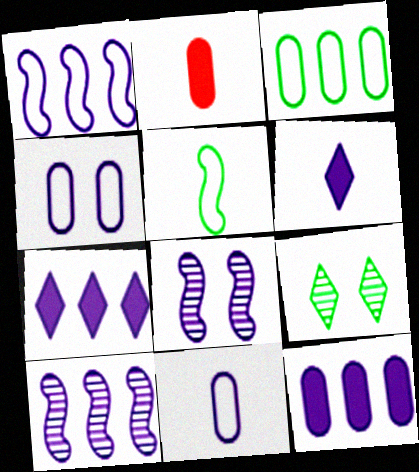[[1, 2, 9], 
[4, 6, 10], 
[7, 8, 11]]